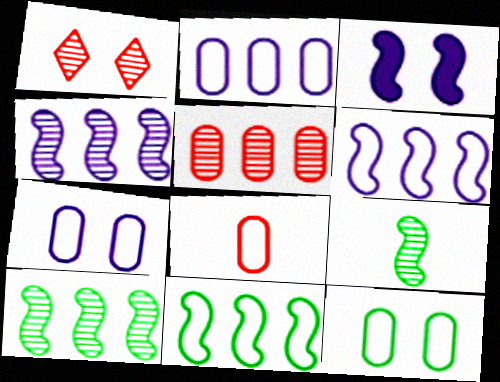[[1, 3, 12], 
[2, 8, 12]]